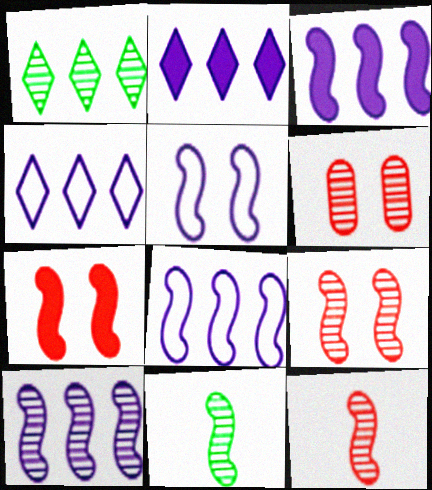[[3, 8, 10], 
[7, 8, 11], 
[9, 10, 11]]